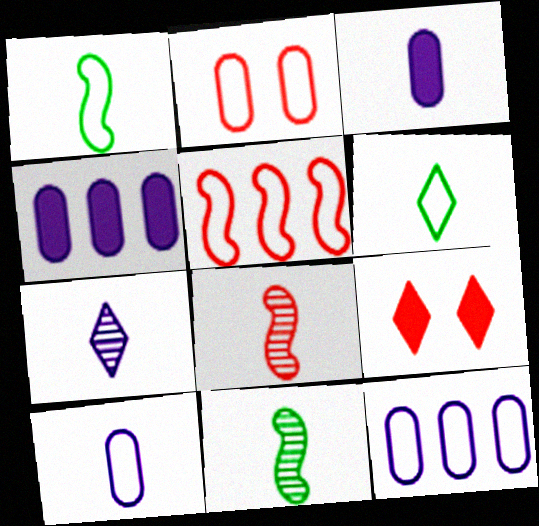[[3, 6, 8], 
[9, 11, 12]]